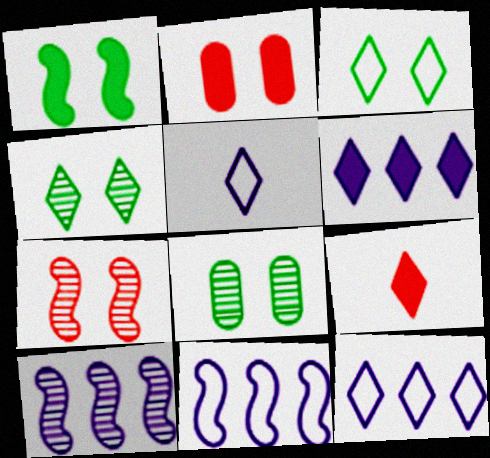[[1, 3, 8], 
[4, 9, 12], 
[8, 9, 11]]